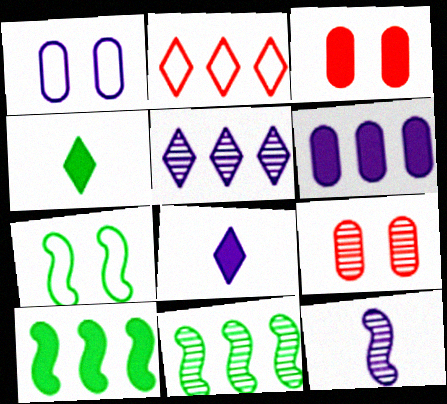[[2, 6, 11], 
[3, 8, 10]]